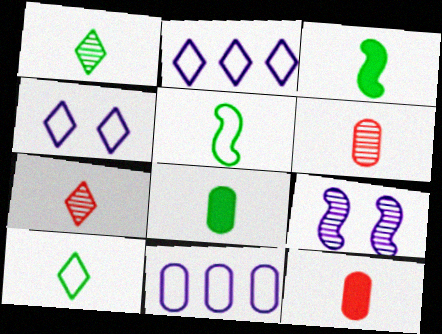[[1, 5, 8]]